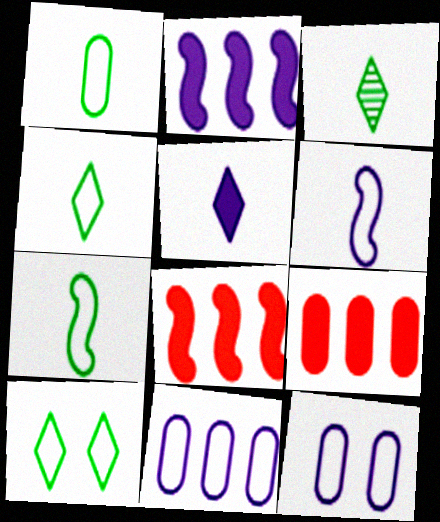[[1, 4, 7], 
[3, 8, 12]]